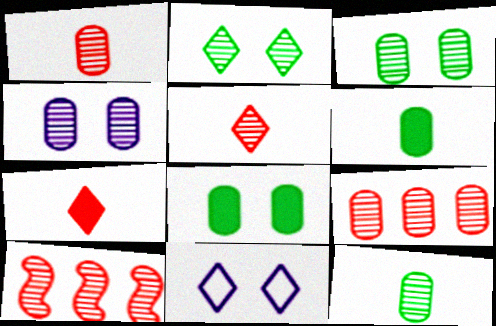[[4, 9, 12], 
[6, 10, 11]]